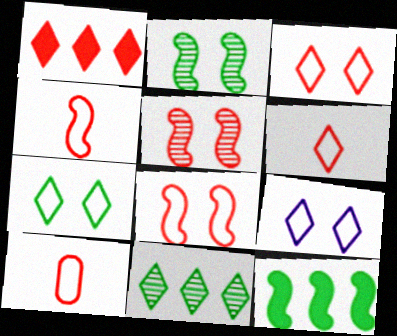[[1, 5, 10], 
[3, 7, 9], 
[4, 6, 10]]